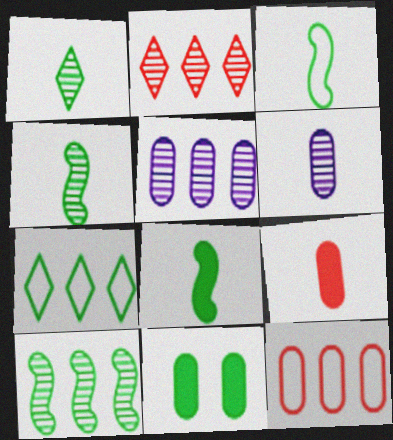[[2, 5, 10], 
[3, 4, 8], 
[4, 7, 11], 
[6, 11, 12]]